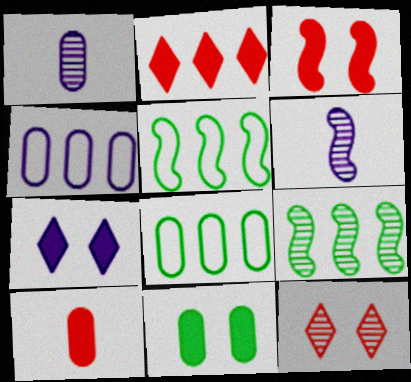[[1, 9, 12], 
[2, 3, 10], 
[2, 4, 9], 
[3, 5, 6], 
[3, 7, 11], 
[4, 6, 7]]